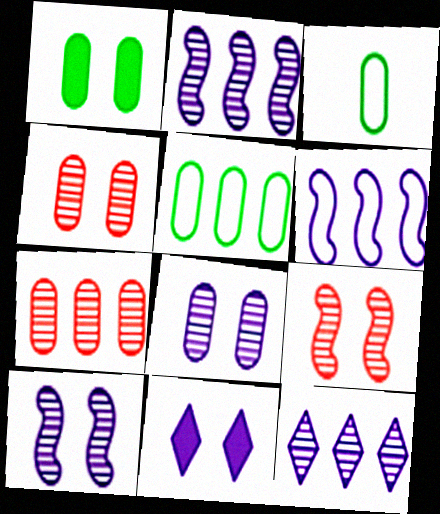[]